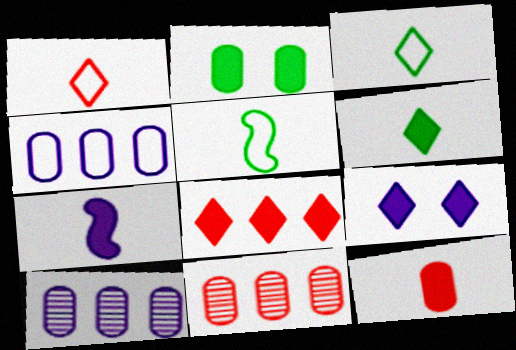[[2, 7, 8], 
[5, 9, 11], 
[6, 7, 12], 
[6, 8, 9]]